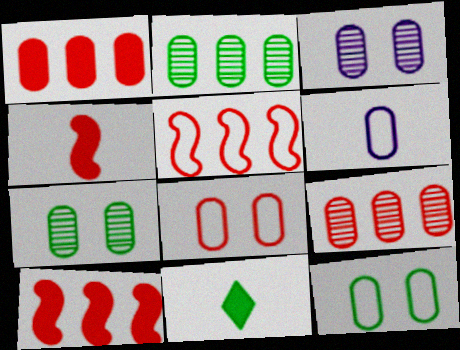[[1, 6, 7], 
[3, 5, 11]]